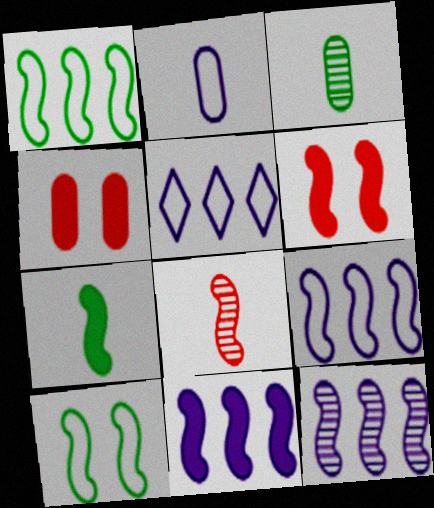[[3, 5, 6], 
[6, 7, 11], 
[8, 10, 11], 
[9, 11, 12]]